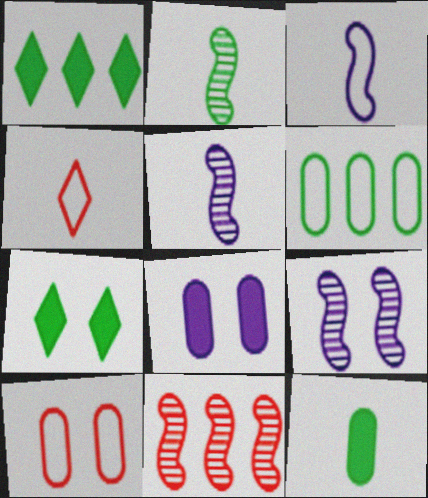[[1, 5, 10], 
[2, 6, 7], 
[2, 9, 11], 
[4, 5, 12], 
[7, 9, 10]]